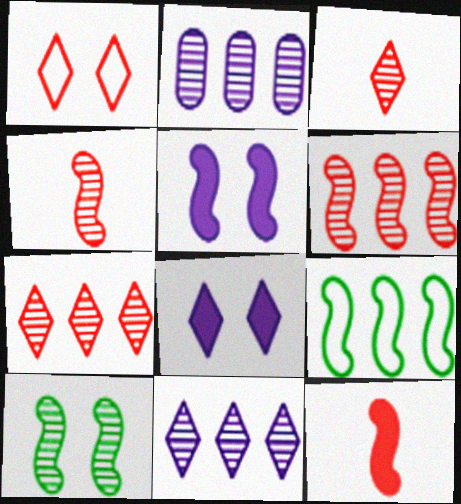[[2, 3, 10], 
[4, 5, 9]]